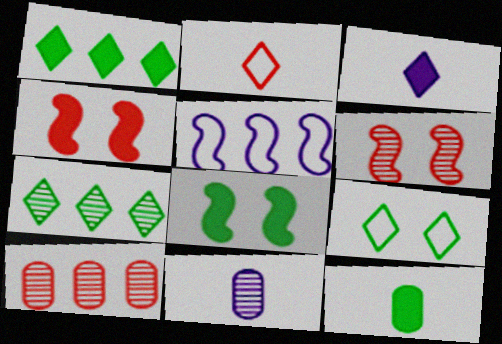[[1, 5, 10], 
[1, 8, 12], 
[2, 4, 10], 
[6, 7, 11]]